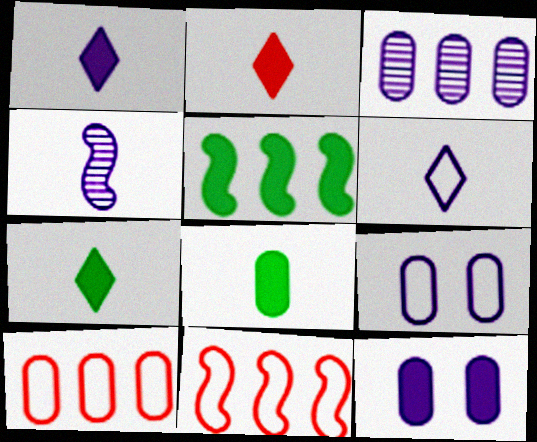[[1, 2, 7], 
[2, 5, 12]]